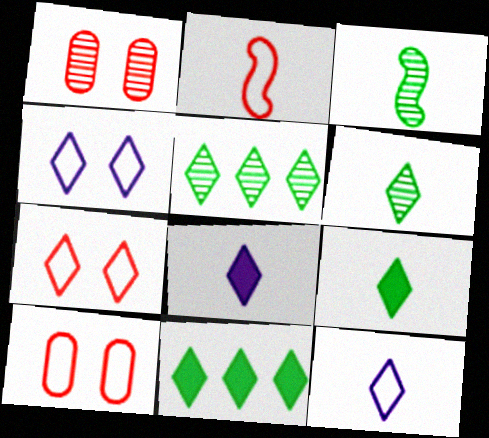[[5, 7, 8]]